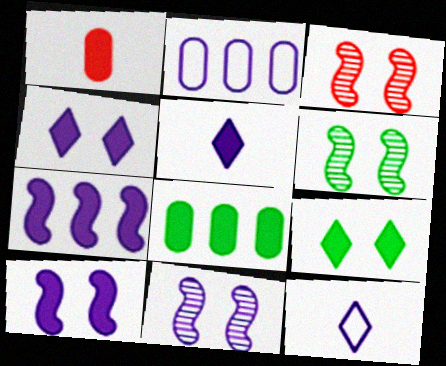[[1, 7, 9], 
[2, 5, 11], 
[3, 6, 11], 
[3, 8, 12]]